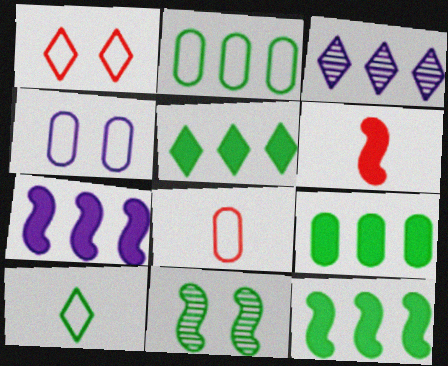[[2, 4, 8], 
[5, 9, 12], 
[9, 10, 11]]